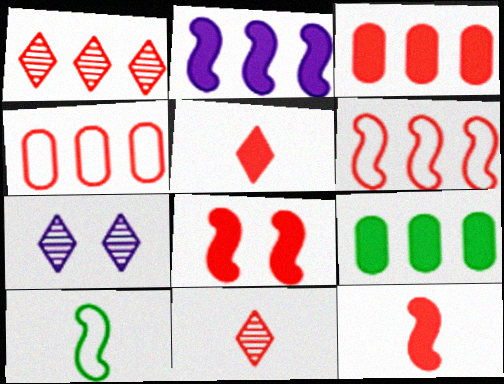[[1, 3, 6], 
[3, 5, 8], 
[3, 7, 10], 
[4, 8, 11]]